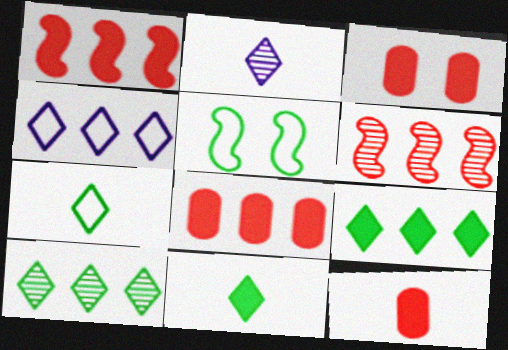[[2, 5, 8], 
[3, 8, 12]]